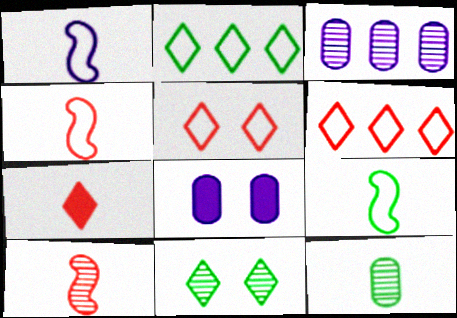[[1, 4, 9], 
[1, 7, 12], 
[2, 8, 10], 
[3, 10, 11]]